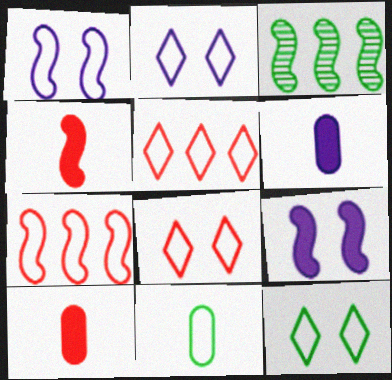[[1, 3, 4], 
[1, 5, 11], 
[2, 3, 10], 
[2, 7, 11], 
[2, 8, 12], 
[3, 6, 8]]